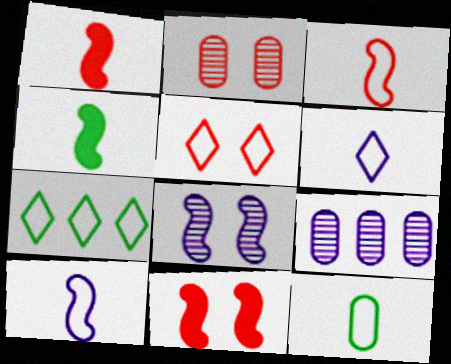[[2, 5, 11], 
[3, 6, 12], 
[4, 5, 9], 
[5, 6, 7]]